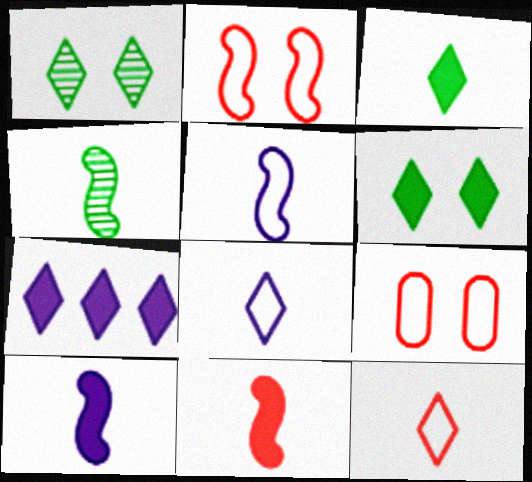[[1, 7, 12], 
[4, 5, 11], 
[4, 7, 9]]